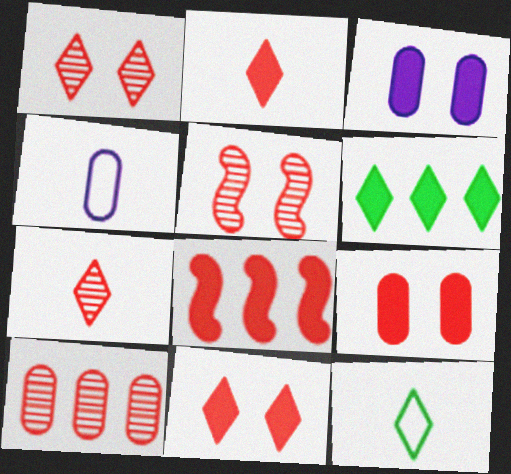[[2, 8, 9], 
[4, 5, 6], 
[5, 7, 10]]